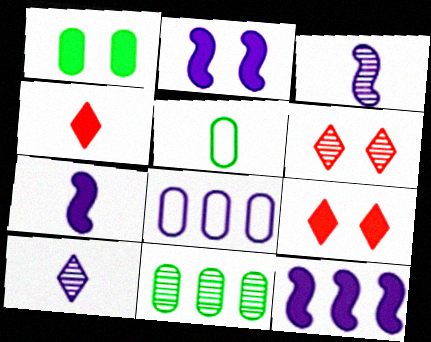[[1, 2, 9], 
[1, 4, 12], 
[1, 5, 11], 
[2, 7, 12], 
[2, 8, 10], 
[3, 4, 5], 
[3, 6, 11], 
[5, 6, 12]]